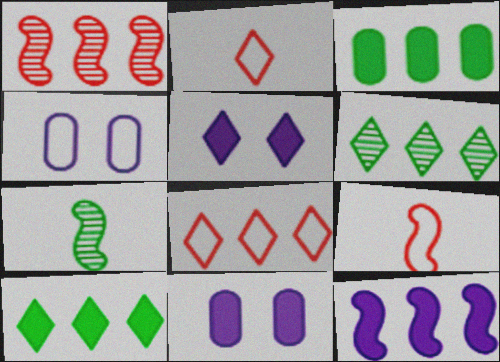[[2, 5, 6], 
[6, 9, 11], 
[7, 8, 11]]